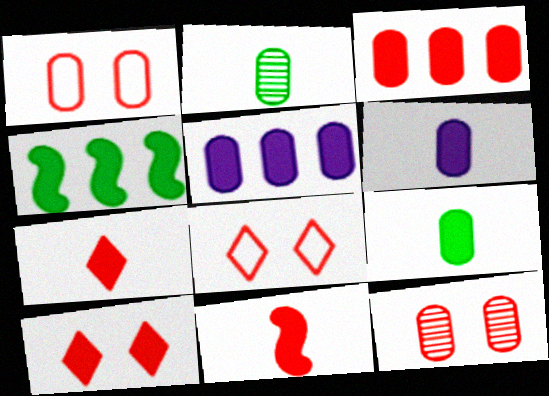[[1, 2, 5], 
[3, 10, 11], 
[4, 6, 10]]